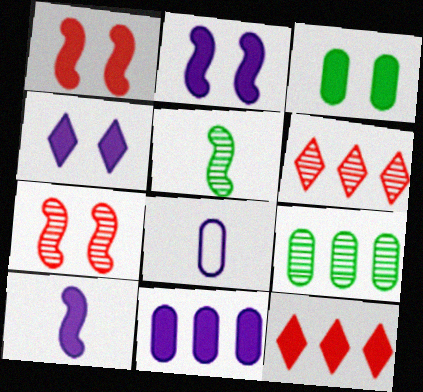[[1, 3, 4], 
[3, 10, 12], 
[4, 10, 11]]